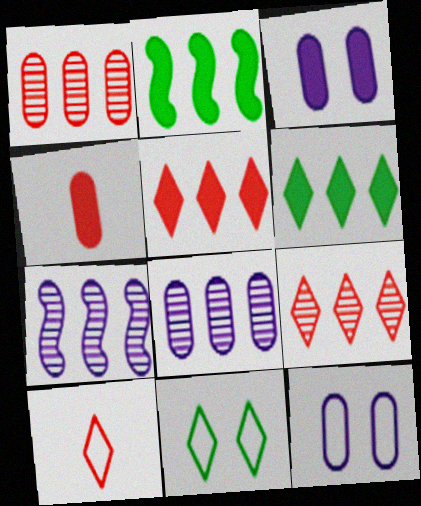[[4, 7, 11]]